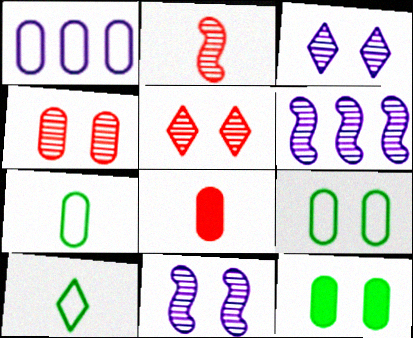[]